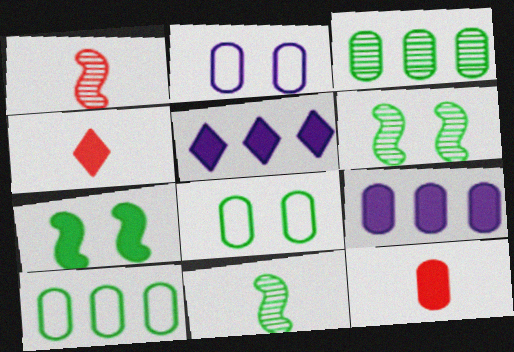[[1, 5, 8], 
[2, 3, 12], 
[4, 7, 9], 
[5, 7, 12]]